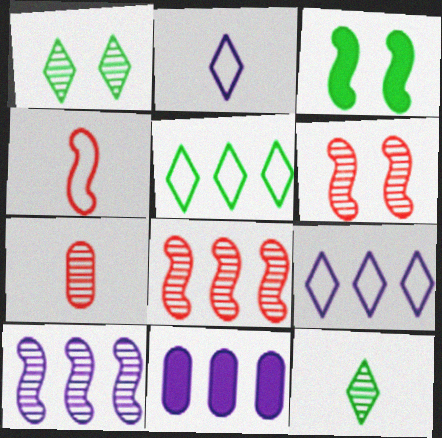[[1, 4, 11], 
[1, 7, 10], 
[3, 4, 10], 
[3, 7, 9], 
[5, 8, 11], 
[9, 10, 11]]